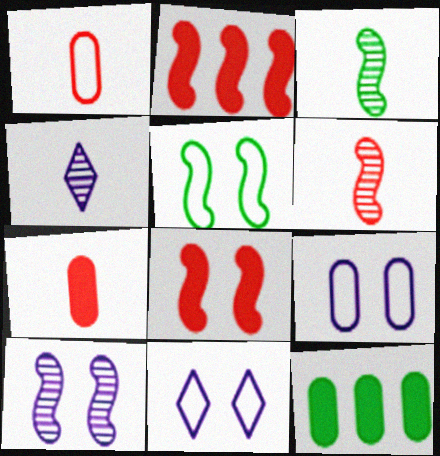[[5, 8, 10], 
[6, 11, 12]]